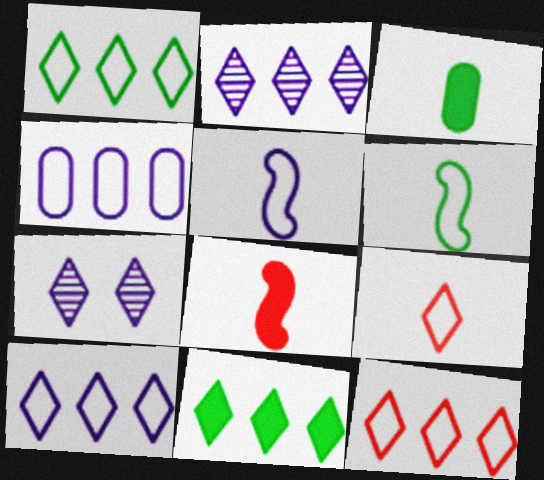[[1, 10, 12], 
[2, 11, 12], 
[7, 9, 11]]